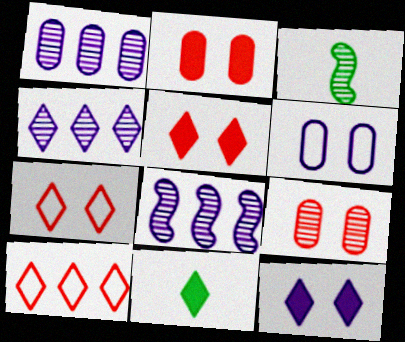[[1, 4, 8], 
[3, 4, 9], 
[4, 7, 11]]